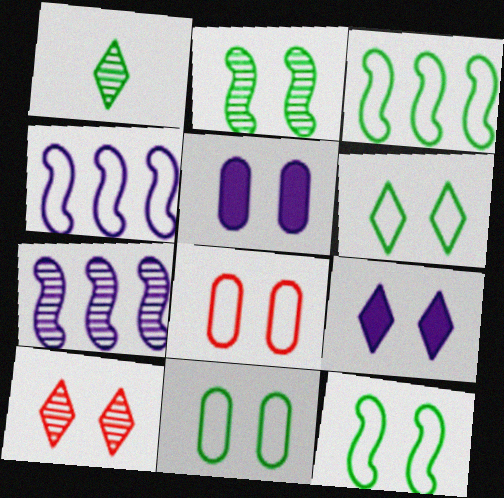[[2, 8, 9], 
[5, 10, 12], 
[6, 9, 10], 
[6, 11, 12]]